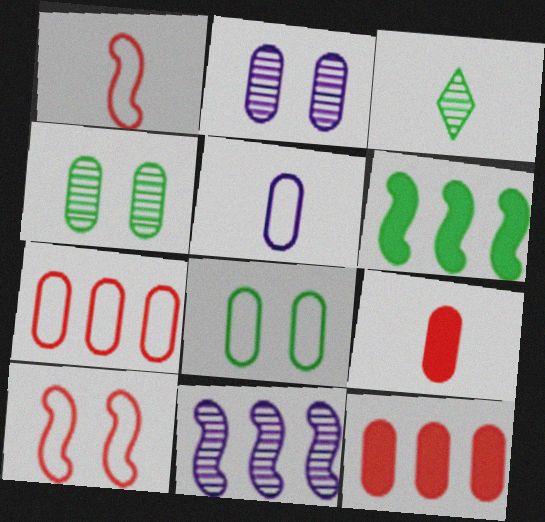[[3, 6, 8], 
[4, 5, 12], 
[5, 7, 8]]